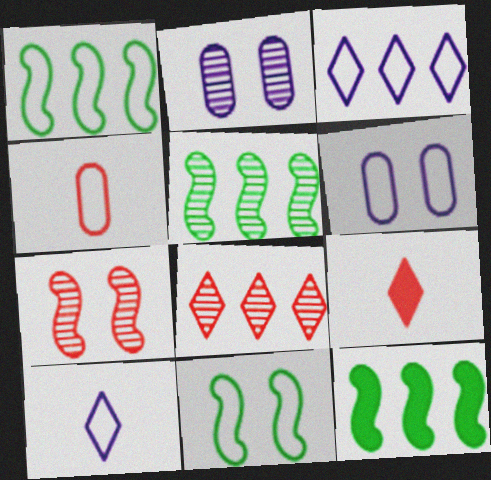[[1, 2, 9], 
[1, 5, 12], 
[3, 4, 11], 
[5, 6, 9]]